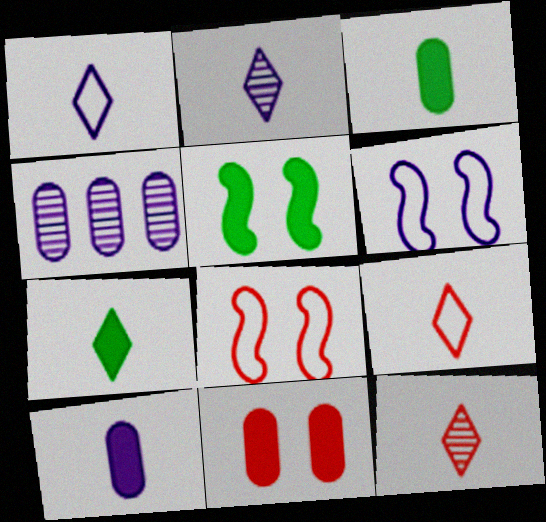[[1, 7, 12], 
[2, 7, 9], 
[4, 5, 9], 
[4, 7, 8]]